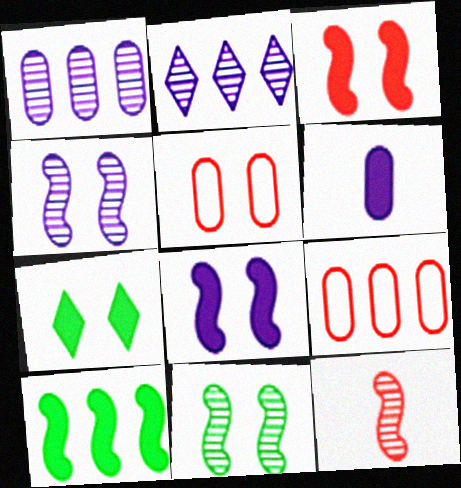[[2, 9, 10], 
[4, 5, 7]]